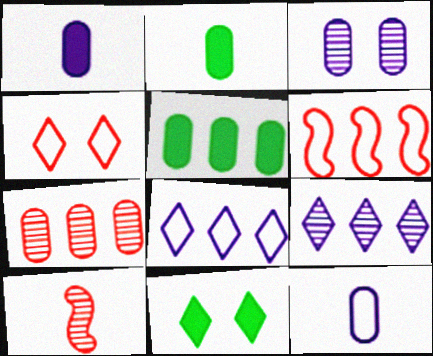[[5, 6, 9]]